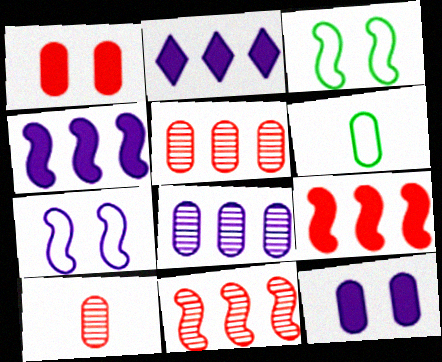[[1, 6, 8], 
[2, 3, 10], 
[5, 6, 12]]